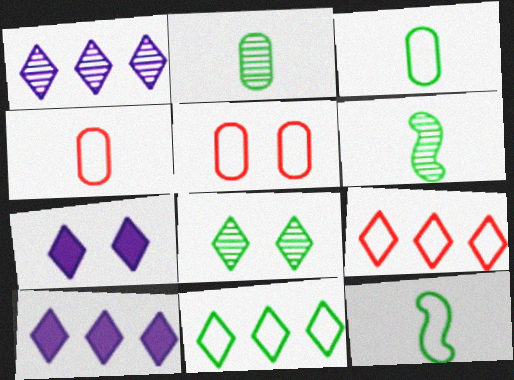[[5, 6, 10]]